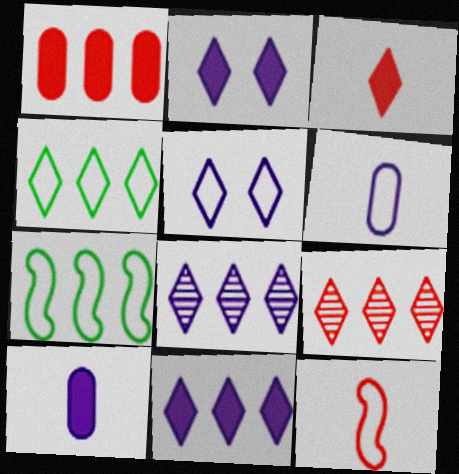[[1, 7, 8], 
[4, 9, 11]]